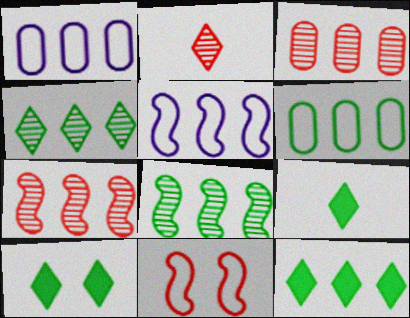[[1, 7, 12], 
[3, 5, 12], 
[6, 8, 12], 
[9, 10, 12]]